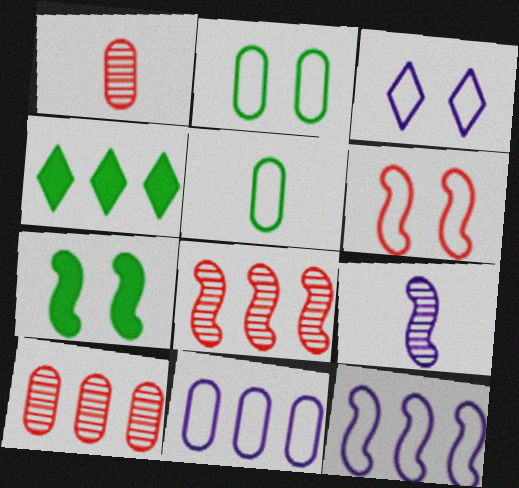[[2, 3, 6], 
[4, 8, 11], 
[4, 10, 12]]